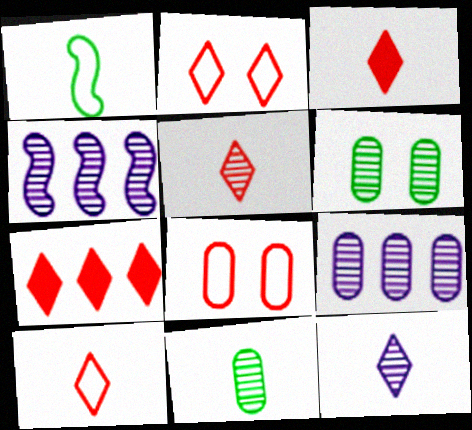[[2, 5, 7], 
[3, 5, 10], 
[4, 5, 6]]